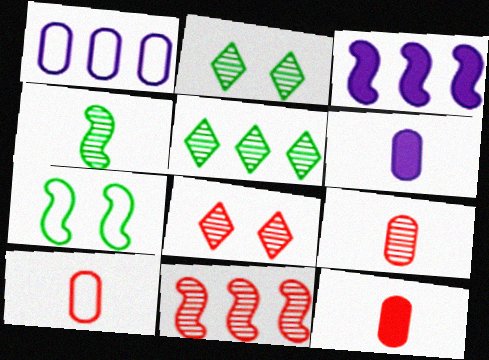[[2, 3, 10], 
[8, 9, 11], 
[9, 10, 12]]